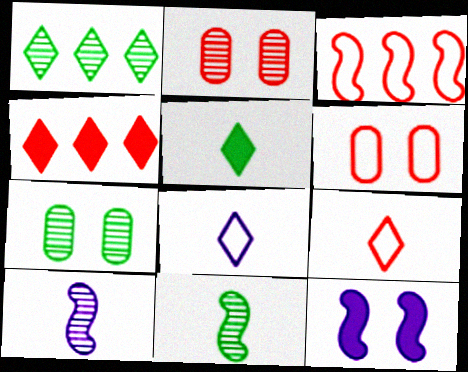[[1, 2, 10], 
[1, 7, 11], 
[3, 6, 9], 
[3, 11, 12]]